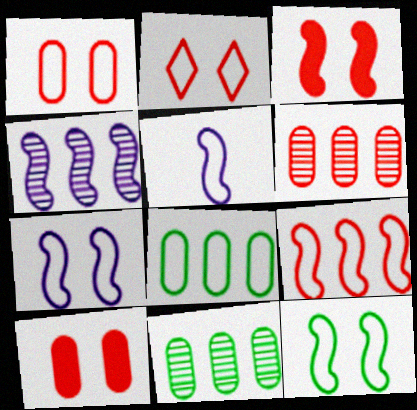[[2, 5, 8], 
[5, 9, 12]]